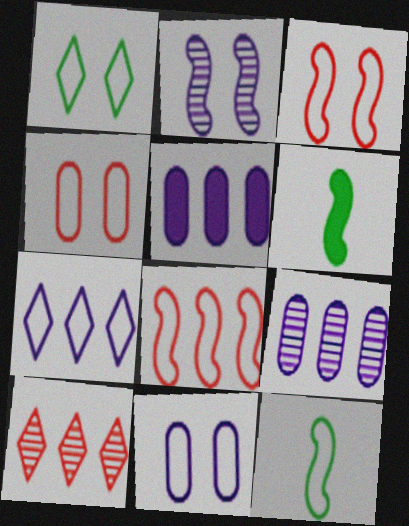[[1, 3, 11], 
[2, 6, 8], 
[4, 7, 12], 
[6, 10, 11]]